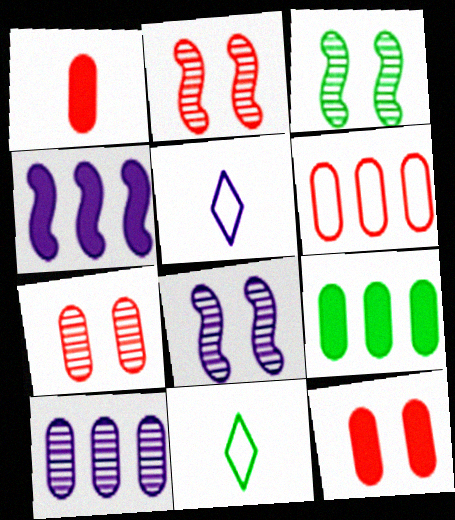[[1, 6, 7], 
[2, 3, 8], 
[2, 5, 9], 
[3, 9, 11], 
[4, 7, 11], 
[6, 9, 10]]